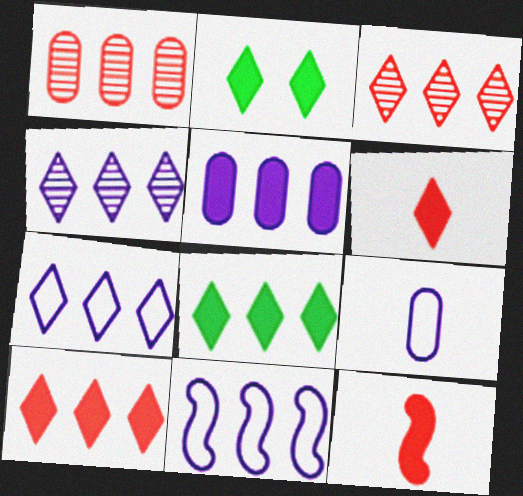[[1, 8, 11], 
[2, 5, 12], 
[3, 7, 8], 
[4, 5, 11]]